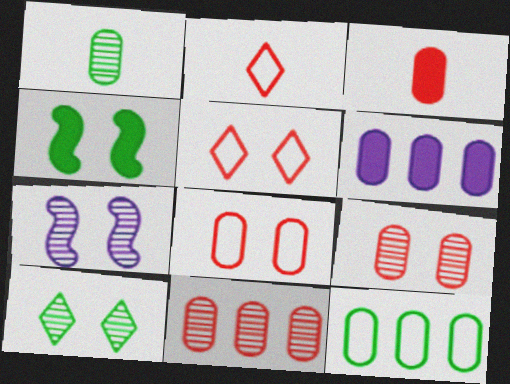[[1, 6, 8], 
[3, 8, 11], 
[6, 11, 12], 
[7, 9, 10]]